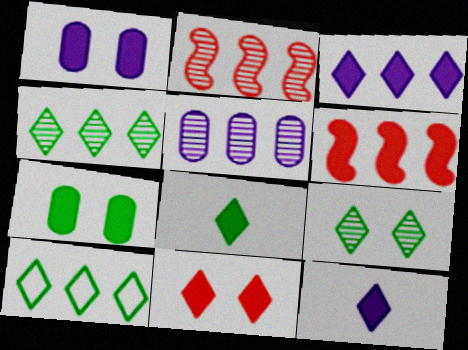[[1, 6, 8], 
[2, 4, 5], 
[3, 8, 11], 
[5, 6, 10], 
[6, 7, 12], 
[8, 9, 10]]